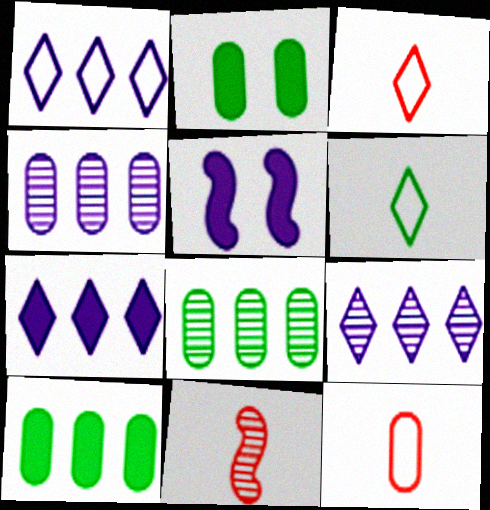[[1, 2, 11], 
[1, 7, 9], 
[2, 4, 12], 
[3, 5, 8]]